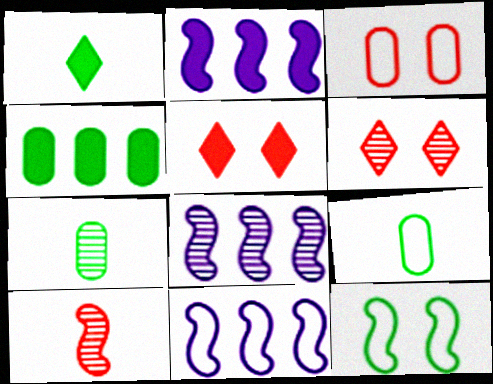[[1, 3, 8], 
[2, 6, 9], 
[2, 8, 11], 
[2, 10, 12], 
[5, 7, 11], 
[5, 8, 9], 
[6, 7, 8]]